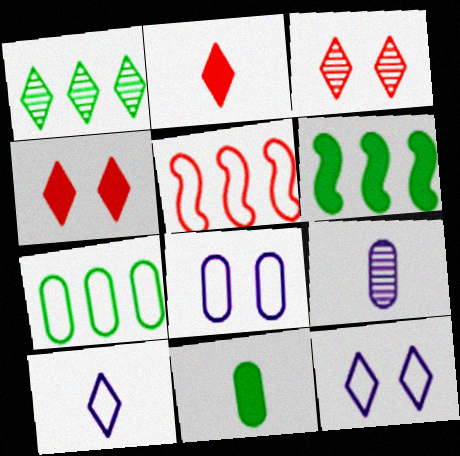[[1, 2, 12], 
[1, 4, 10], 
[1, 6, 7]]